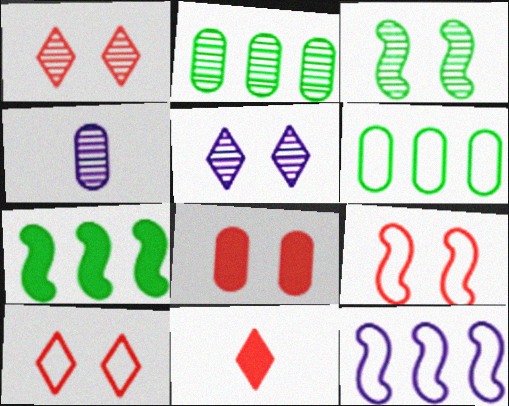[[1, 8, 9], 
[4, 6, 8], 
[4, 7, 10]]